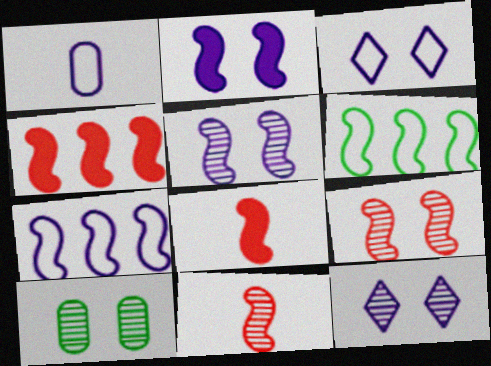[[1, 3, 7], 
[2, 6, 11], 
[5, 6, 8], 
[9, 10, 12]]